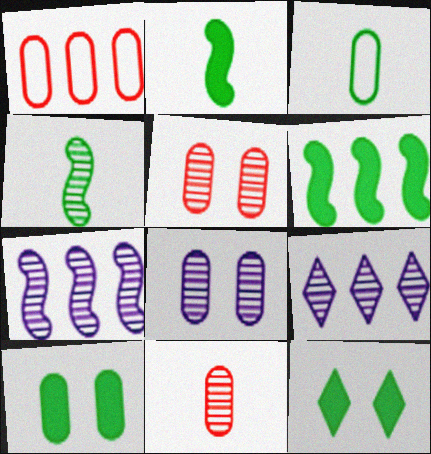[[1, 6, 9], 
[4, 5, 9]]